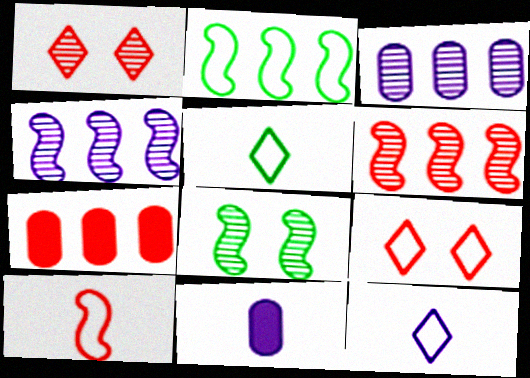[[1, 2, 11], 
[1, 7, 10], 
[7, 8, 12]]